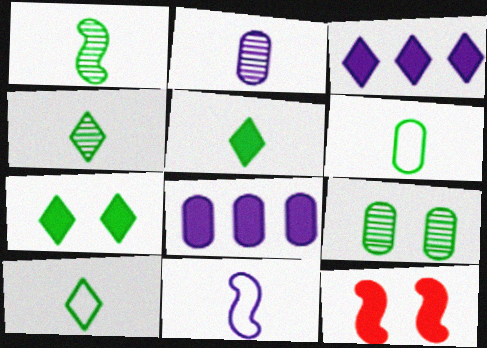[[1, 5, 6], 
[4, 5, 10], 
[5, 8, 12]]